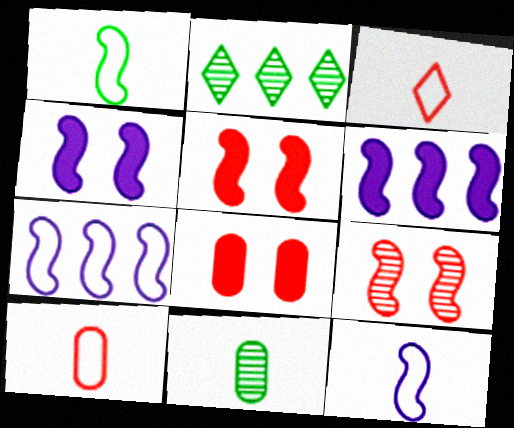[[1, 6, 9], 
[2, 4, 10], 
[2, 8, 12]]